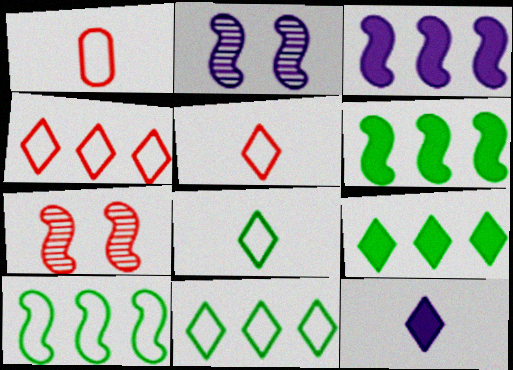[[1, 2, 9]]